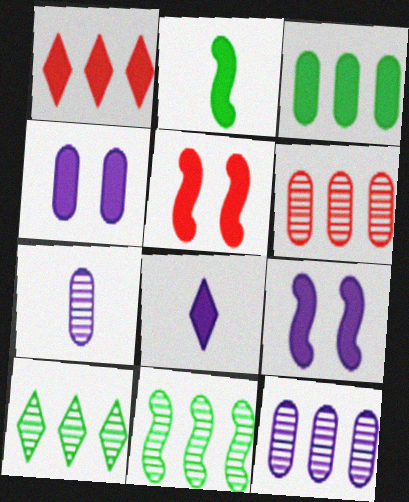[[1, 2, 4], 
[3, 5, 8]]